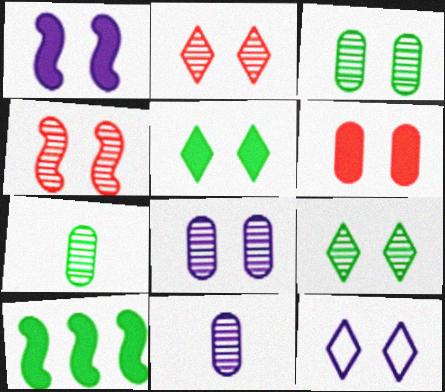[[1, 5, 6], 
[1, 8, 12], 
[2, 5, 12], 
[4, 8, 9]]